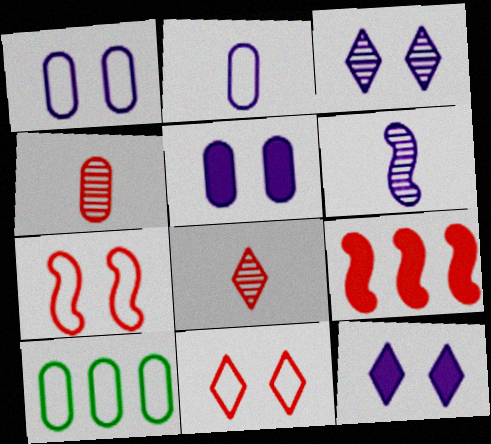[[4, 5, 10], 
[4, 9, 11]]